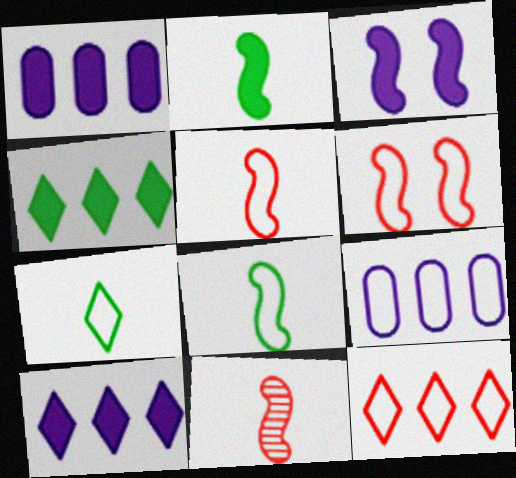[[6, 7, 9]]